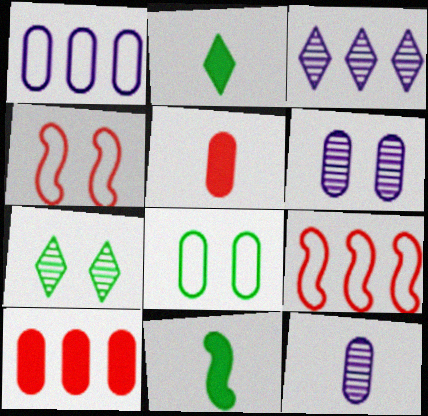[[2, 6, 9], 
[8, 10, 12]]